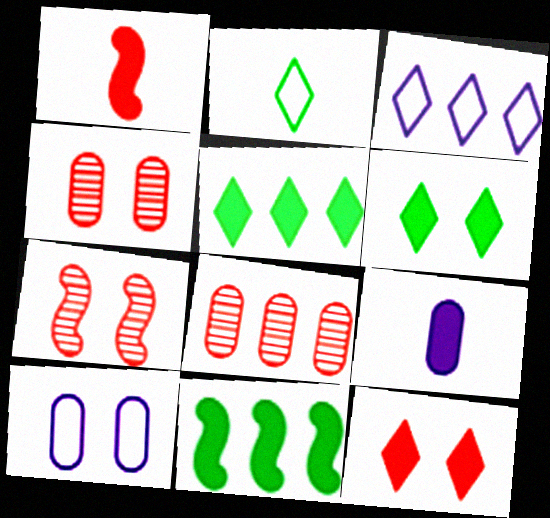[[3, 8, 11], 
[6, 7, 10], 
[9, 11, 12]]